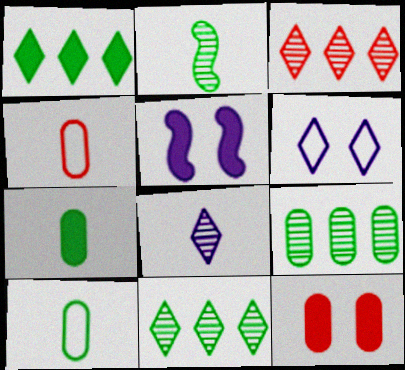[[3, 5, 10], 
[4, 5, 11]]